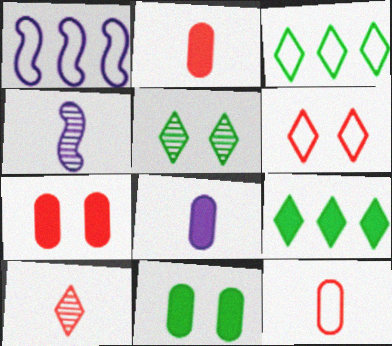[[1, 2, 5], 
[1, 10, 11], 
[3, 4, 7]]